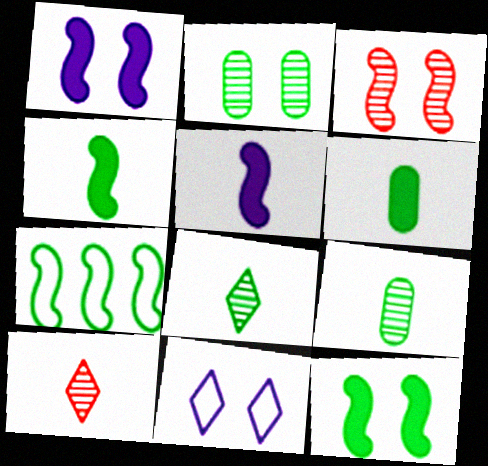[[3, 5, 7]]